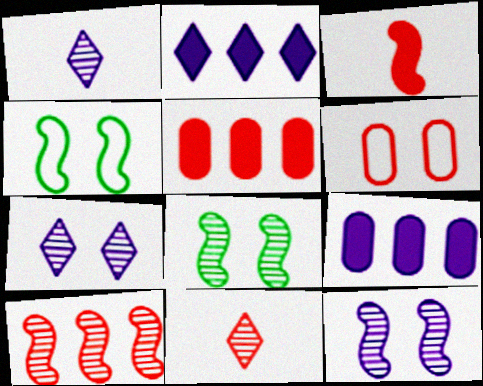[[1, 4, 5], 
[4, 9, 11]]